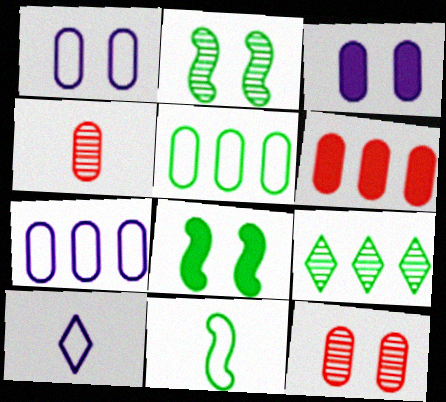[[2, 6, 10], 
[3, 4, 5]]